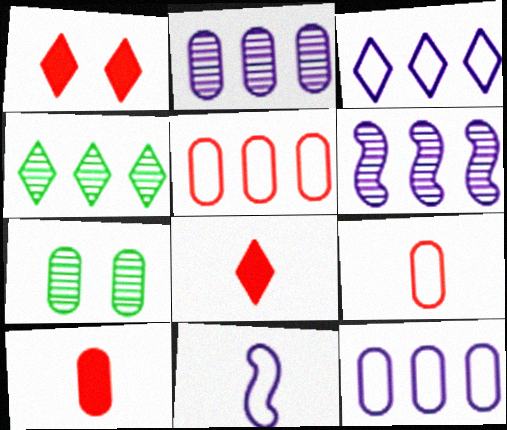[[7, 10, 12]]